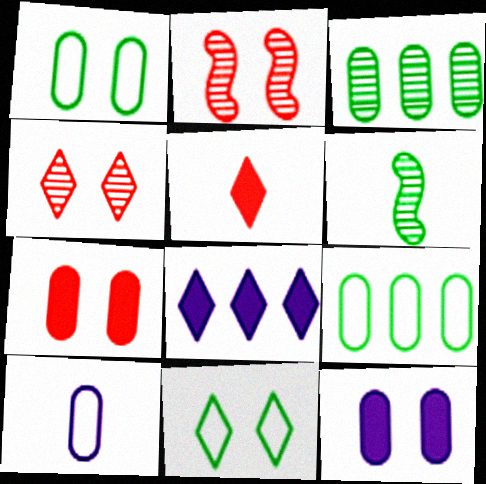[[2, 11, 12], 
[3, 7, 10], 
[5, 6, 10]]